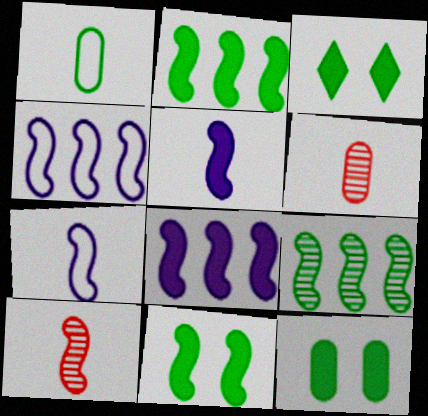[[1, 3, 9], 
[3, 4, 6], 
[3, 11, 12], 
[4, 10, 11]]